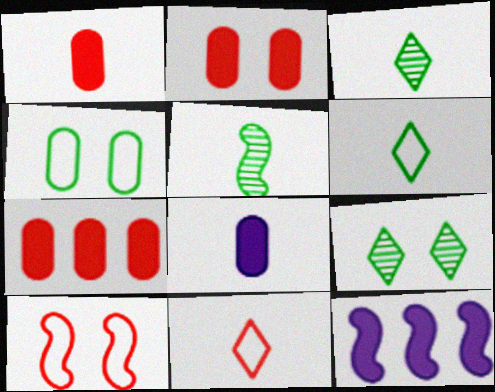[[1, 2, 7], 
[5, 8, 11], 
[5, 10, 12]]